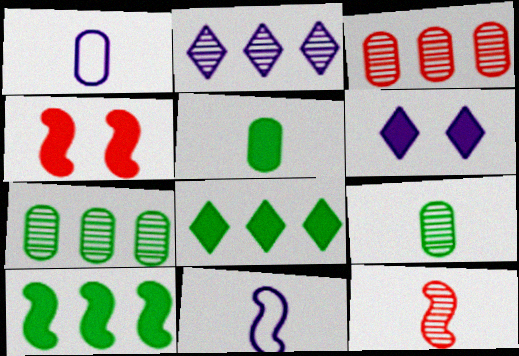[]